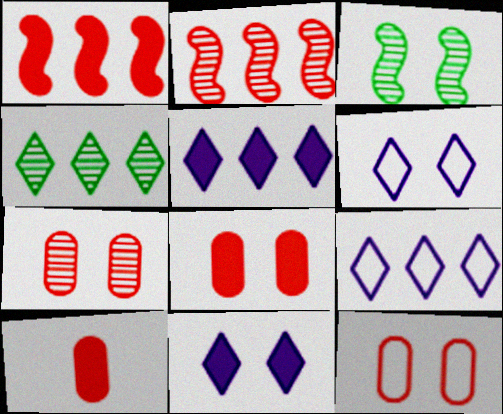[[3, 6, 8], 
[3, 9, 10], 
[3, 11, 12], 
[7, 8, 12]]